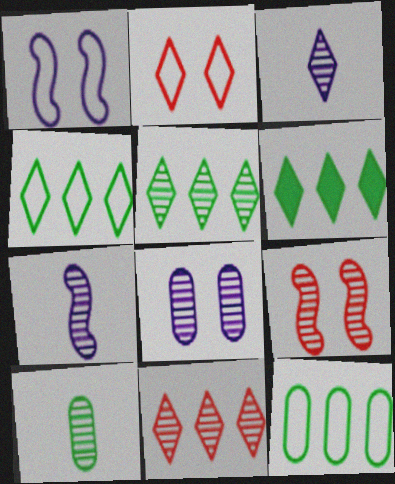[[2, 3, 6], 
[4, 5, 6]]